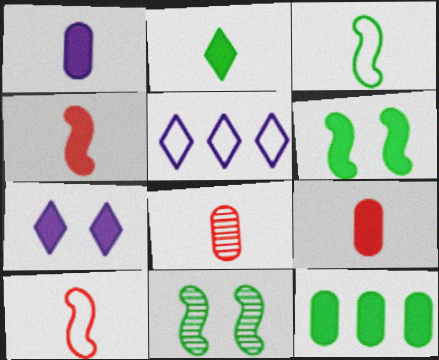[[1, 2, 4], 
[2, 6, 12], 
[4, 7, 12], 
[5, 6, 8], 
[5, 9, 11]]